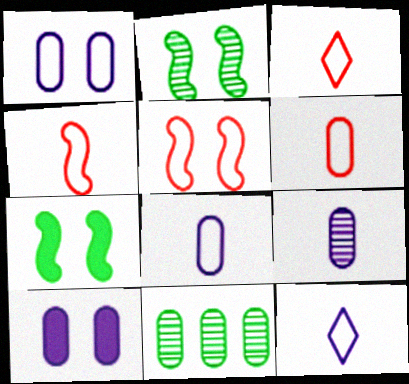[[3, 4, 6], 
[6, 10, 11]]